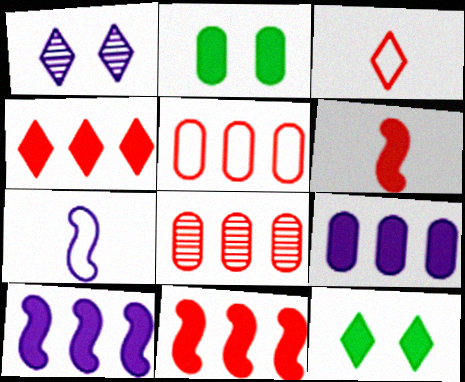[[1, 7, 9], 
[6, 9, 12], 
[7, 8, 12]]